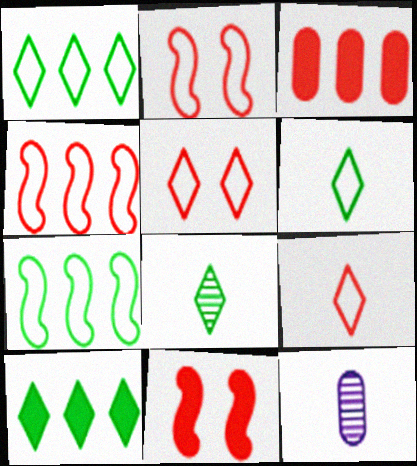[[1, 11, 12], 
[2, 10, 12]]